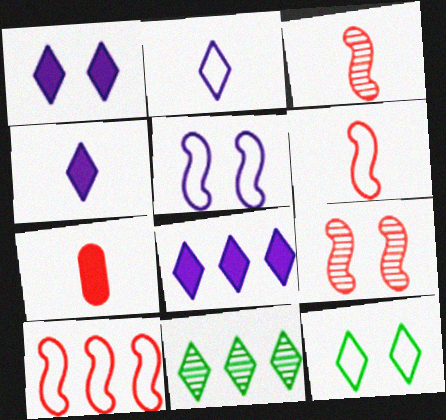[[1, 4, 8], 
[5, 7, 11]]